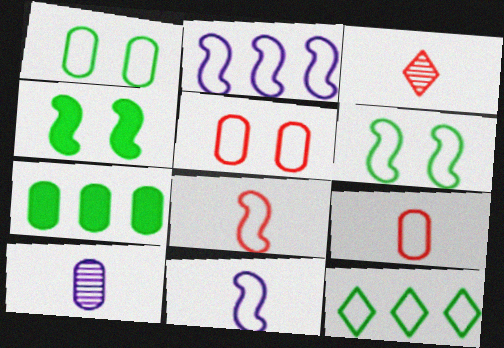[[2, 6, 8], 
[5, 7, 10], 
[5, 11, 12]]